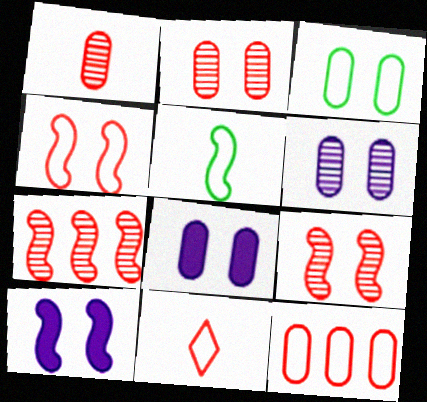[[2, 3, 8], 
[4, 11, 12], 
[5, 7, 10]]